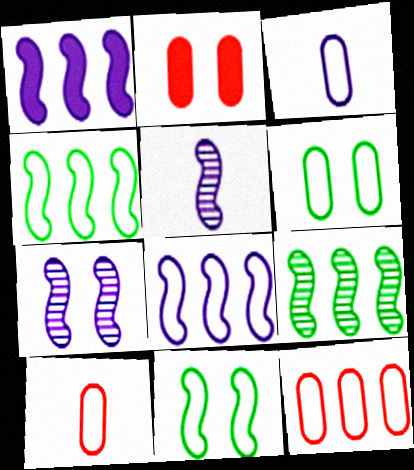[[3, 6, 12]]